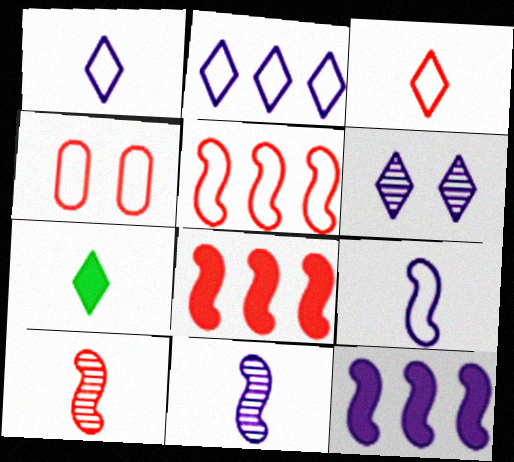[[3, 4, 5]]